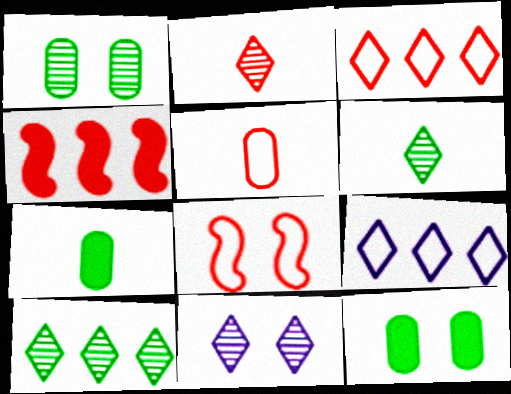[[2, 10, 11], 
[3, 5, 8], 
[8, 11, 12]]